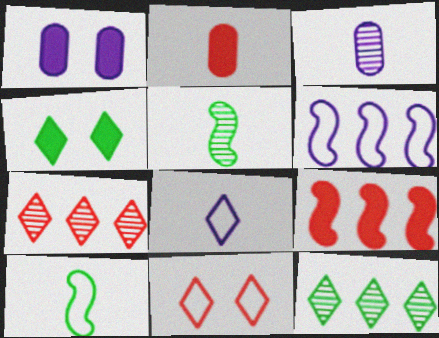[[1, 7, 10], 
[2, 5, 8], 
[4, 7, 8]]